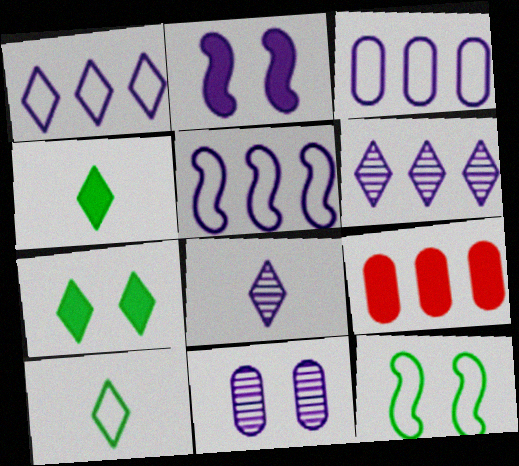[[1, 3, 5], 
[2, 3, 8], 
[2, 4, 9], 
[8, 9, 12]]